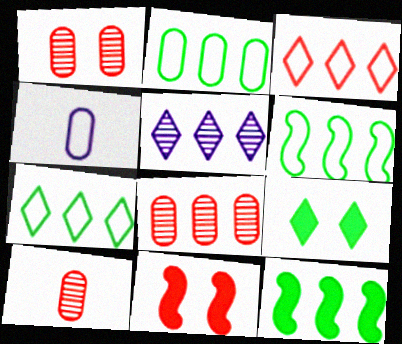[[1, 8, 10], 
[2, 6, 7], 
[3, 10, 11]]